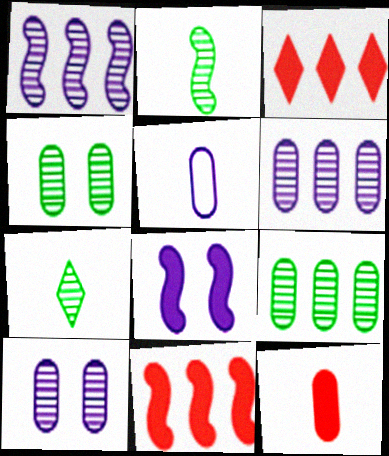[]